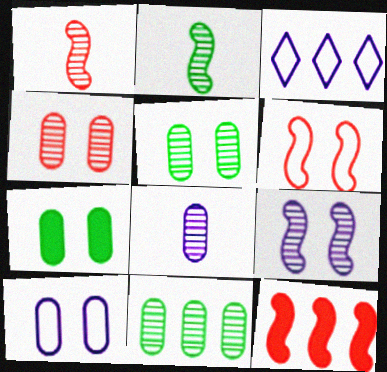[[1, 3, 7], 
[1, 6, 12], 
[3, 11, 12], 
[4, 7, 10], 
[4, 8, 11]]